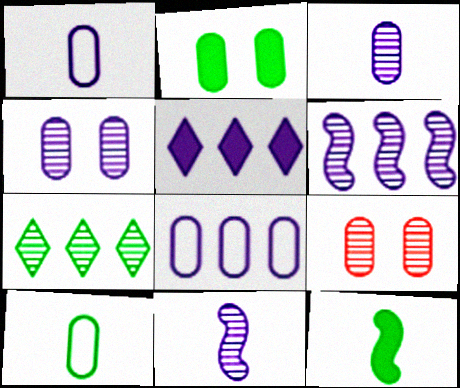[[5, 6, 8], 
[7, 9, 11]]